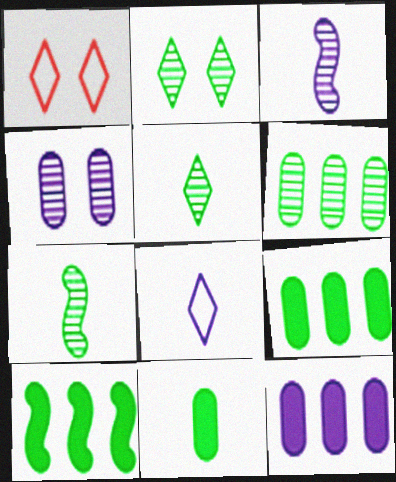[[1, 3, 9], 
[1, 7, 12], 
[2, 6, 7]]